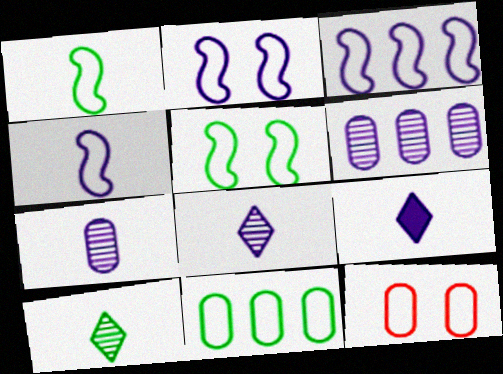[[2, 3, 4], 
[2, 6, 9], 
[4, 7, 9]]